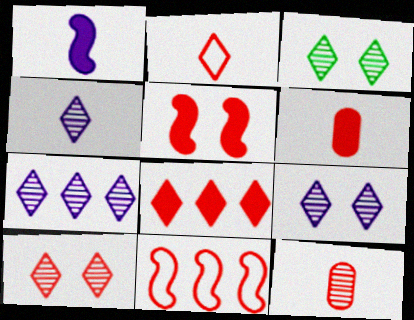[[2, 8, 10], 
[3, 9, 10], 
[4, 7, 9], 
[5, 6, 8], 
[6, 10, 11]]